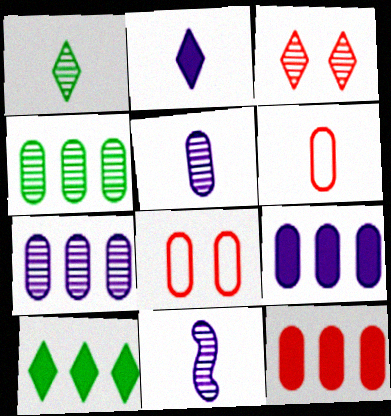[[3, 4, 11], 
[8, 10, 11]]